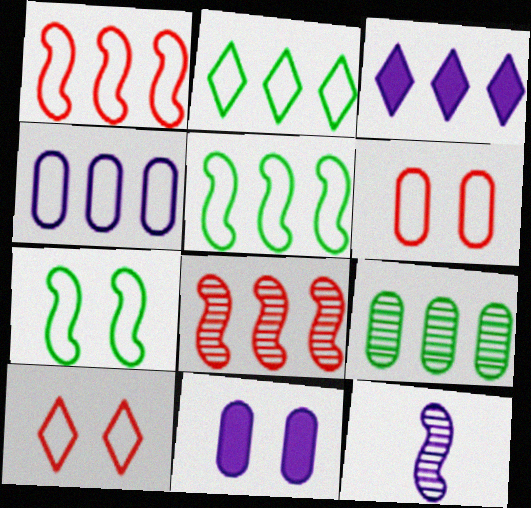[[1, 2, 4], 
[1, 3, 9]]